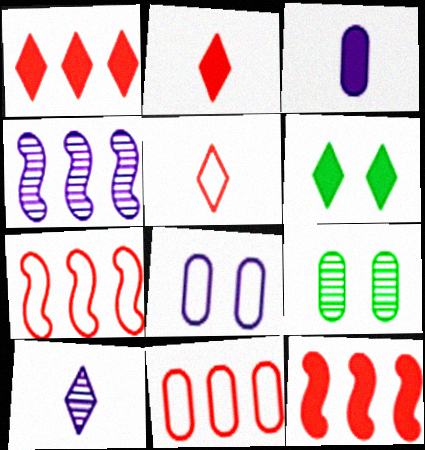[[3, 6, 12], 
[3, 9, 11]]